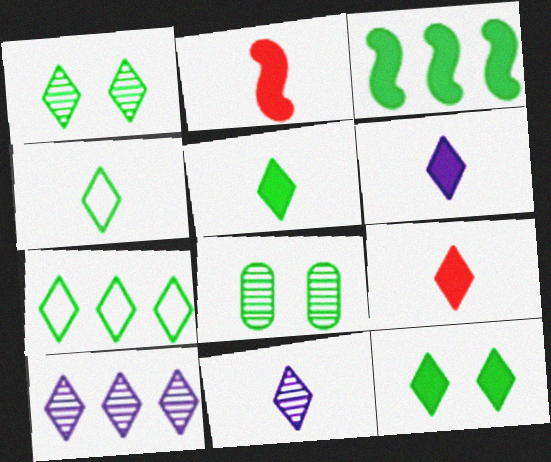[[1, 5, 7], 
[3, 4, 8], 
[4, 9, 11], 
[5, 6, 9]]